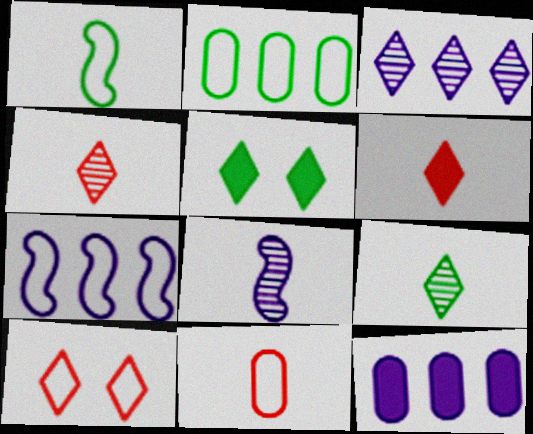[[3, 7, 12]]